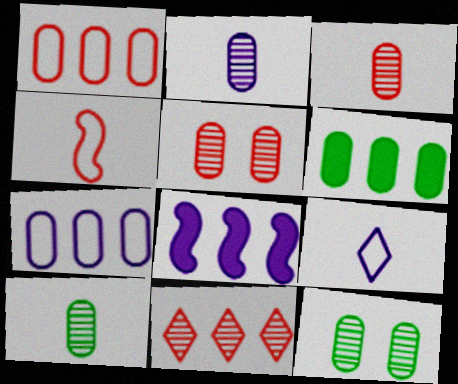[[2, 3, 10]]